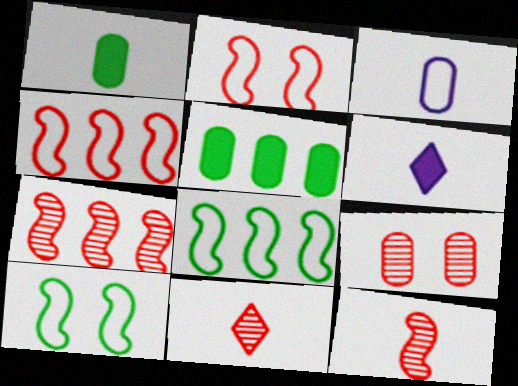[[3, 5, 9], 
[6, 8, 9], 
[7, 9, 11]]